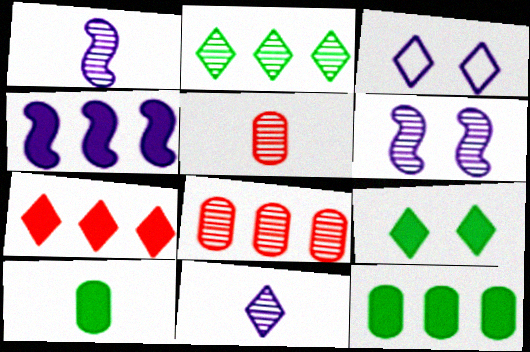[[2, 5, 6], 
[4, 7, 12]]